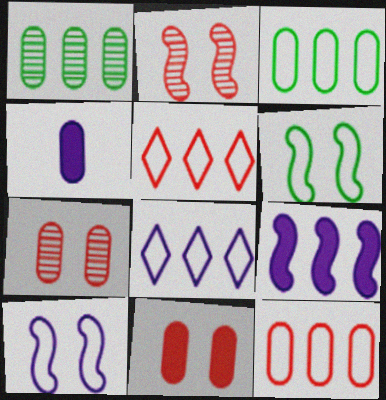[[1, 5, 9], 
[3, 4, 7]]